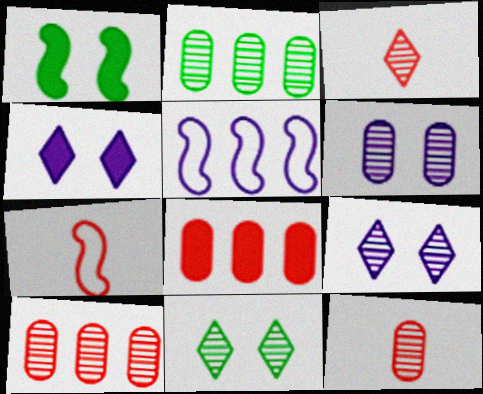[[2, 4, 7], 
[2, 6, 12]]